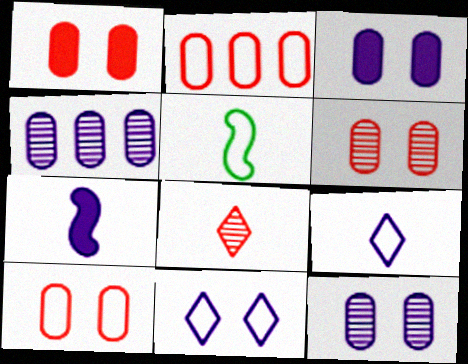[[1, 6, 10], 
[2, 5, 11], 
[4, 7, 11]]